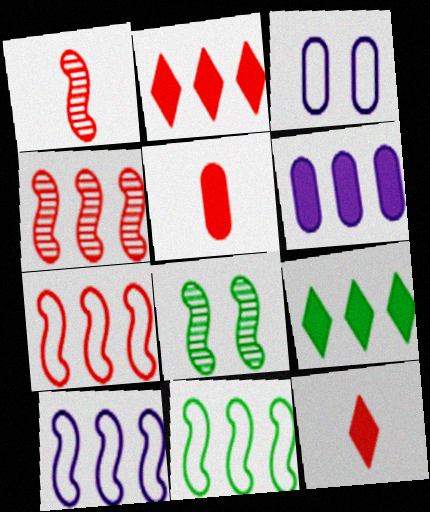[[1, 3, 9], 
[7, 10, 11]]